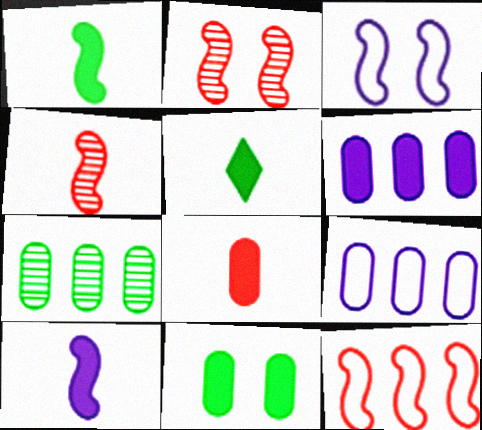[[2, 5, 9], 
[5, 8, 10], 
[6, 8, 11]]